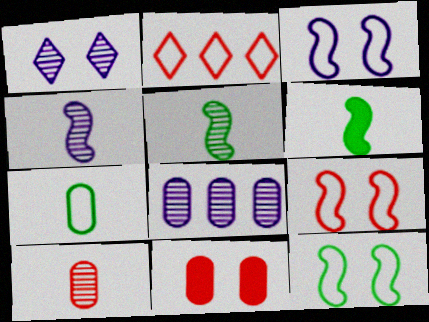[[1, 4, 8], 
[1, 11, 12], 
[2, 3, 7], 
[3, 9, 12], 
[7, 8, 11]]